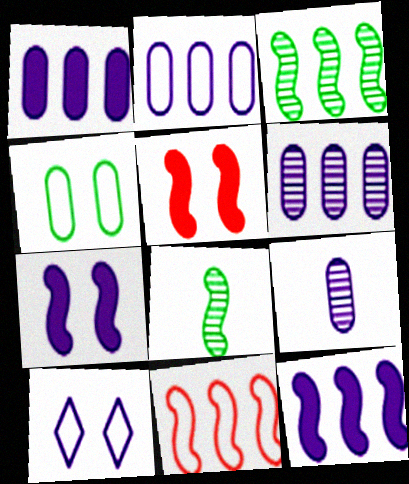[[1, 2, 6], 
[3, 11, 12], 
[7, 8, 11], 
[9, 10, 12]]